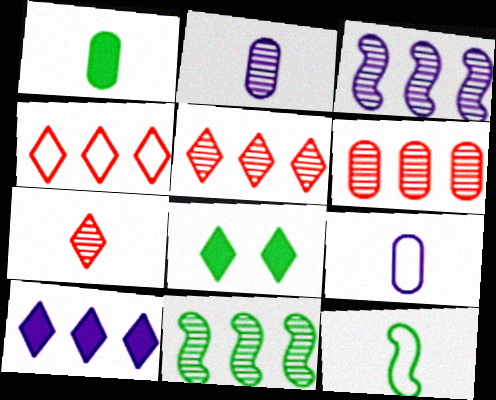[]